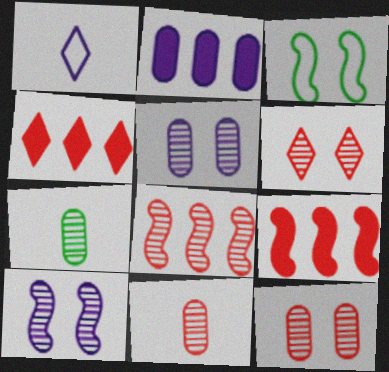[[1, 2, 10], 
[6, 8, 11]]